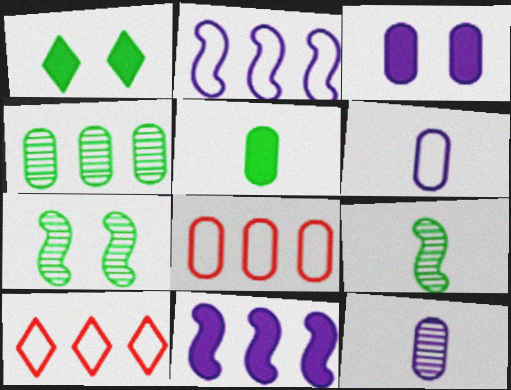[[3, 9, 10], 
[4, 10, 11]]